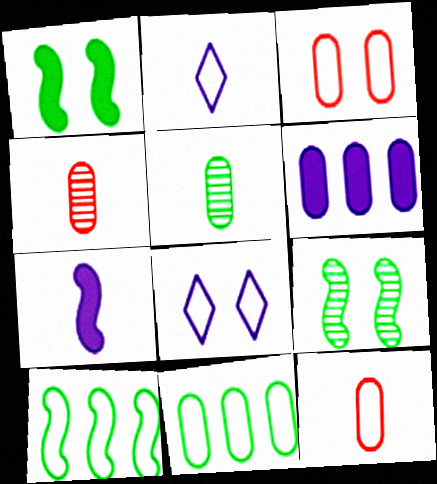[[2, 3, 10], 
[3, 5, 6], 
[8, 10, 12]]